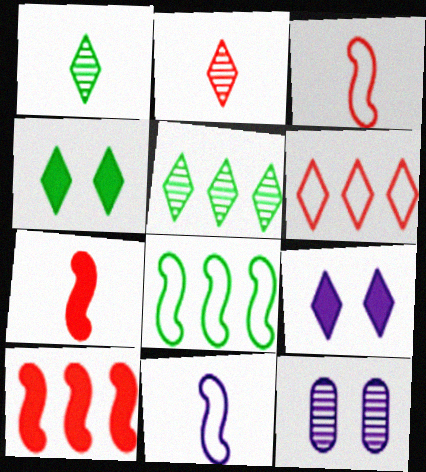[[1, 6, 9]]